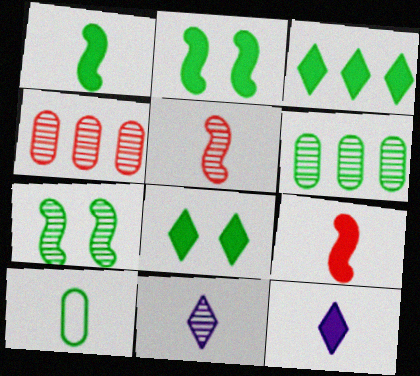[[3, 7, 10], 
[4, 7, 11], 
[5, 10, 12], 
[9, 10, 11]]